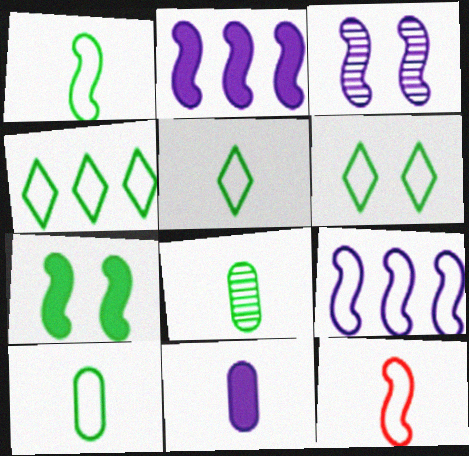[[1, 5, 10], 
[4, 5, 6], 
[4, 7, 8]]